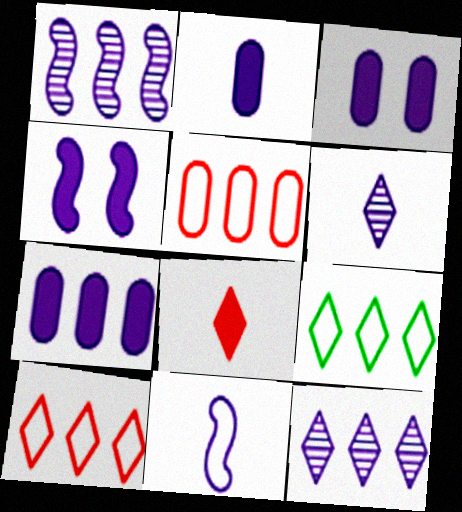[[1, 4, 11], 
[2, 3, 7], 
[2, 6, 11], 
[3, 11, 12]]